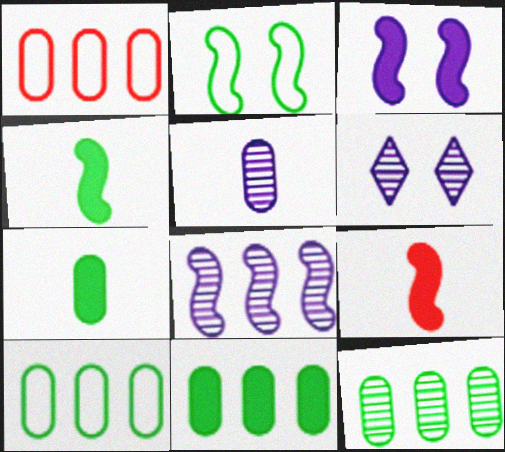[[1, 4, 6], 
[2, 8, 9], 
[5, 6, 8], 
[6, 9, 10], 
[10, 11, 12]]